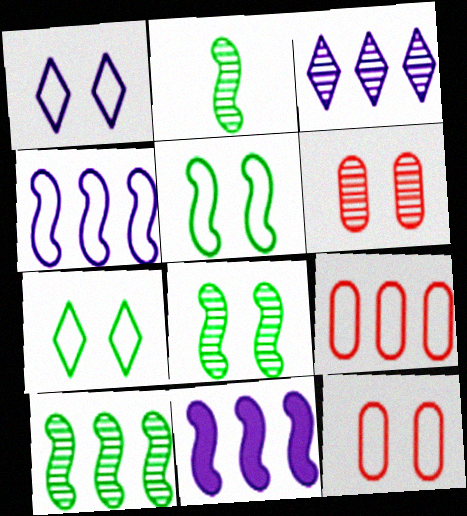[[1, 5, 12], 
[2, 3, 6], 
[2, 8, 10]]